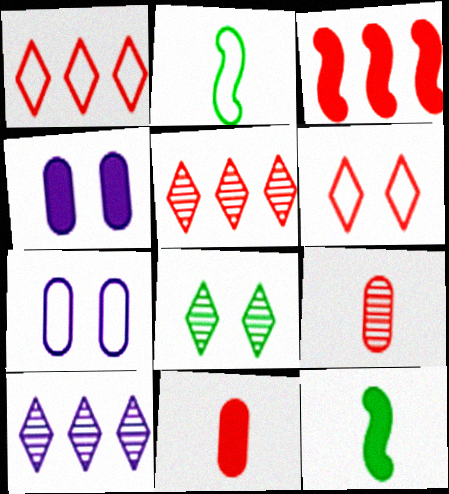[[1, 2, 7], 
[2, 4, 5], 
[3, 6, 9], 
[5, 7, 12]]